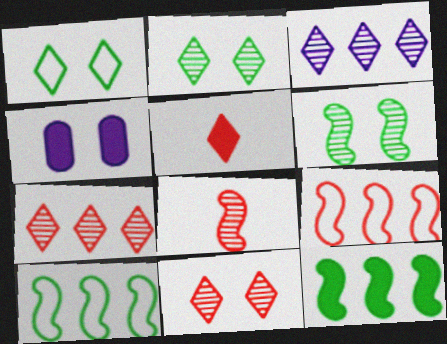[[1, 3, 5], 
[4, 5, 12]]